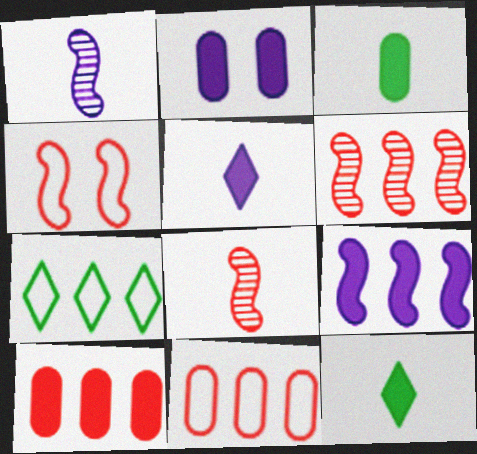[[2, 3, 10], 
[2, 5, 9], 
[2, 7, 8]]